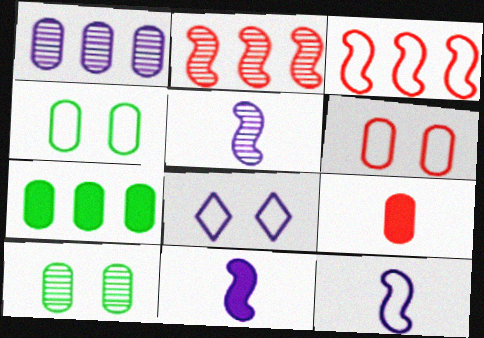[[1, 4, 9], 
[1, 8, 11], 
[5, 11, 12]]